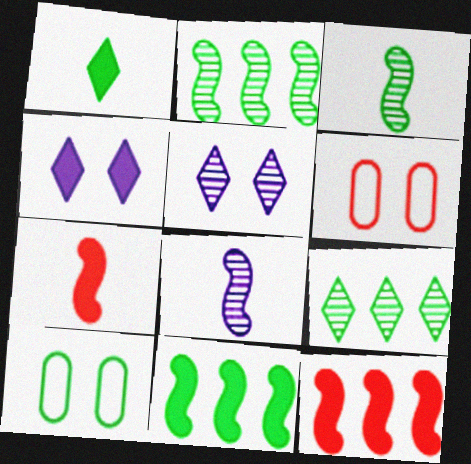[[1, 2, 10]]